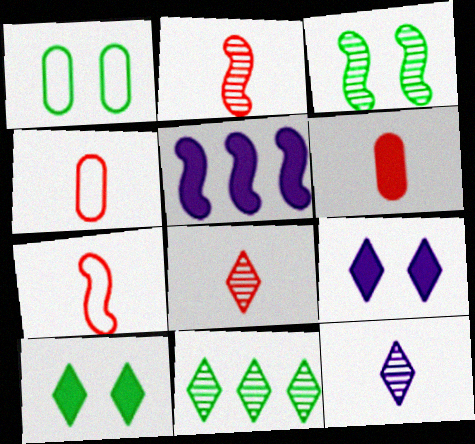[[1, 3, 10], 
[1, 5, 8], 
[3, 5, 7], 
[5, 6, 10], 
[6, 7, 8]]